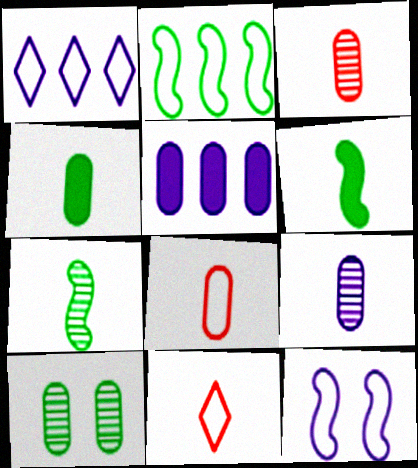[[4, 8, 9], 
[5, 8, 10], 
[6, 9, 11]]